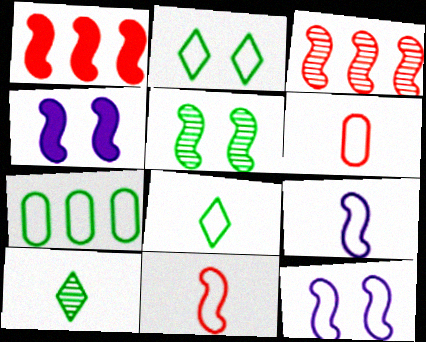[[1, 5, 9], 
[6, 8, 9]]